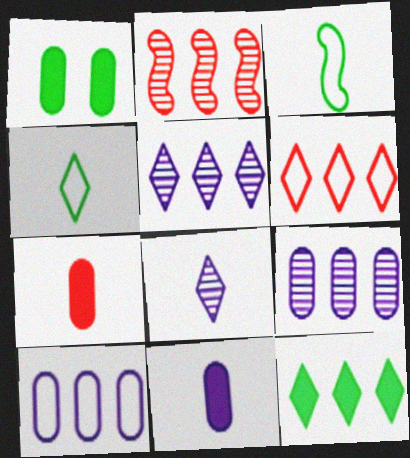[[2, 10, 12], 
[3, 7, 8], 
[5, 6, 12]]